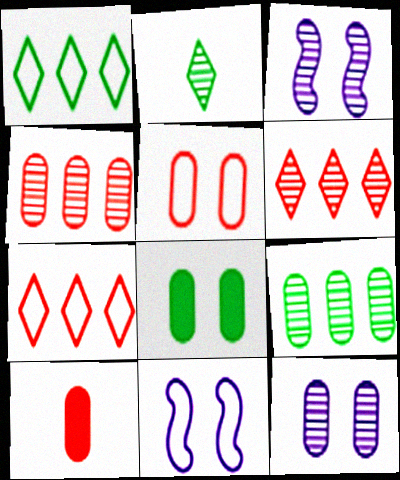[[1, 3, 10], 
[2, 3, 4], 
[4, 5, 10], 
[5, 8, 12]]